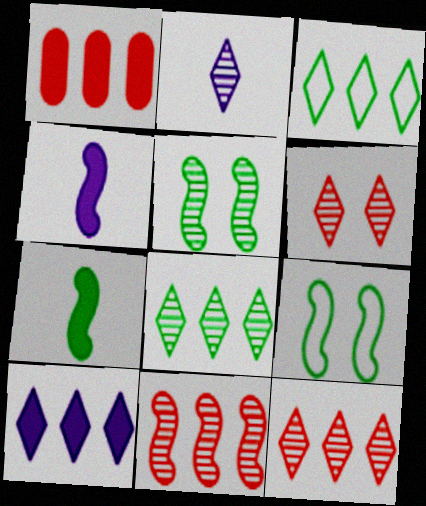[[1, 2, 9], 
[2, 6, 8], 
[3, 10, 12], 
[4, 9, 11]]